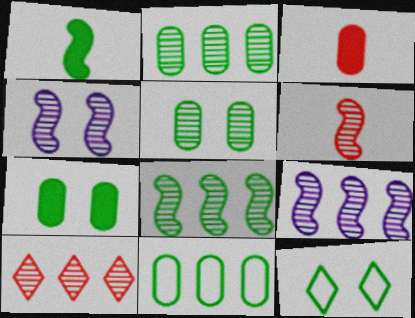[[1, 2, 12], 
[2, 9, 10], 
[3, 9, 12], 
[4, 6, 8]]